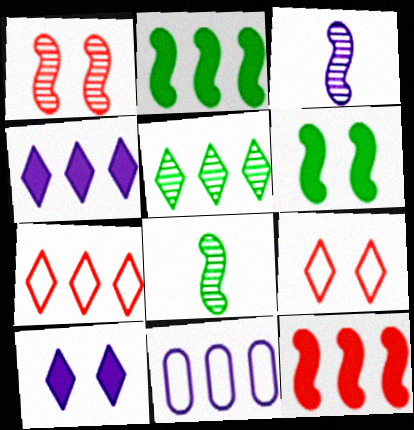[[3, 10, 11], 
[4, 5, 7], 
[5, 11, 12]]